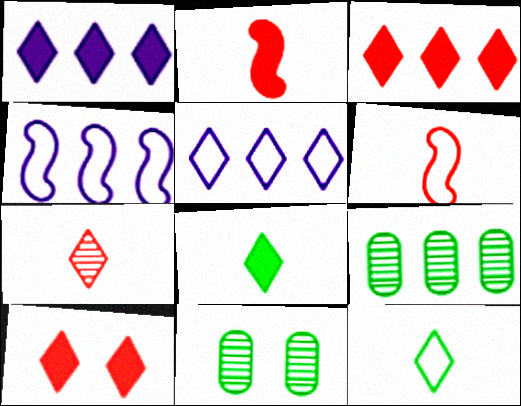[[1, 6, 11], 
[1, 8, 10], 
[2, 5, 11], 
[3, 4, 9]]